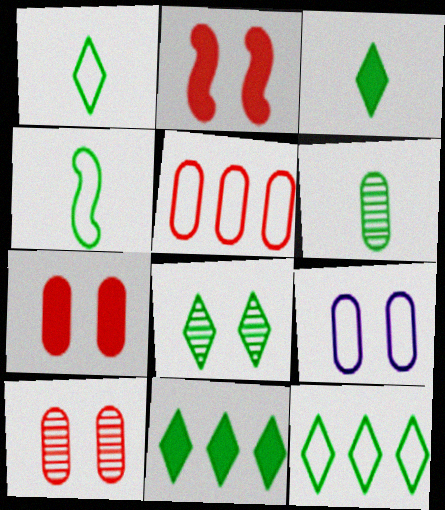[[1, 8, 11], 
[2, 8, 9], 
[3, 4, 6], 
[3, 8, 12]]